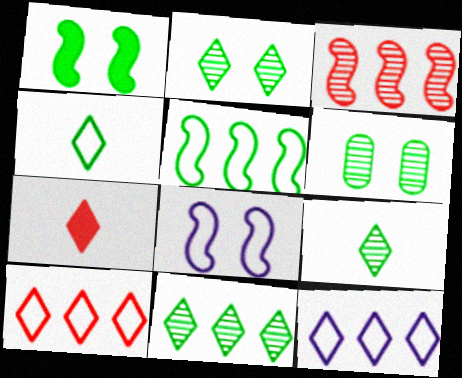[[2, 7, 12], 
[2, 9, 11]]